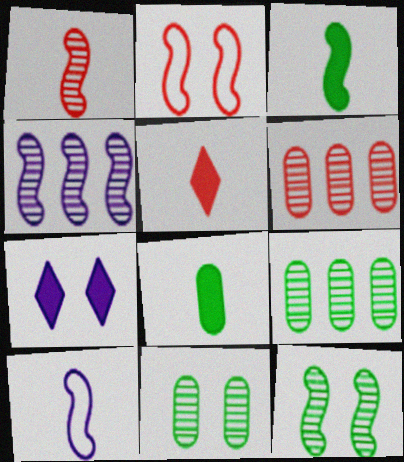[[1, 3, 10], 
[1, 4, 12], 
[2, 3, 4], 
[2, 5, 6], 
[2, 7, 11]]